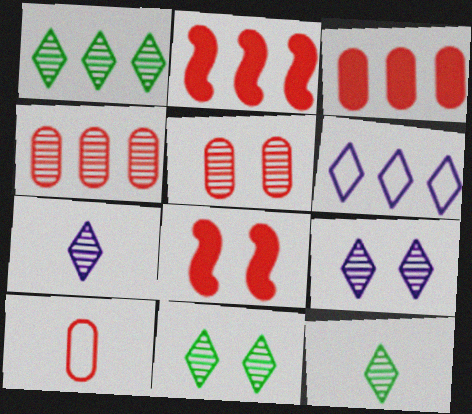[[1, 11, 12], 
[3, 5, 10]]